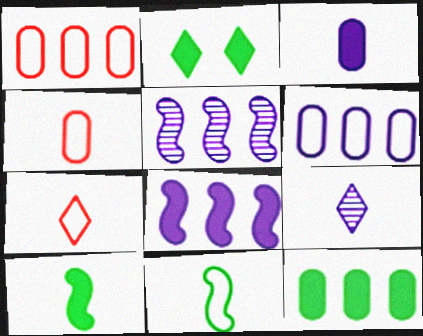[[2, 4, 5], 
[2, 10, 12], 
[4, 9, 10]]